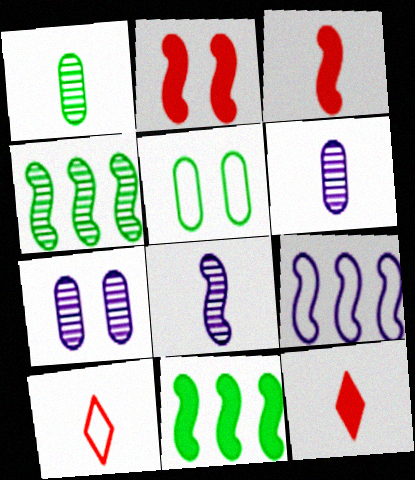[[5, 9, 10], 
[7, 10, 11]]